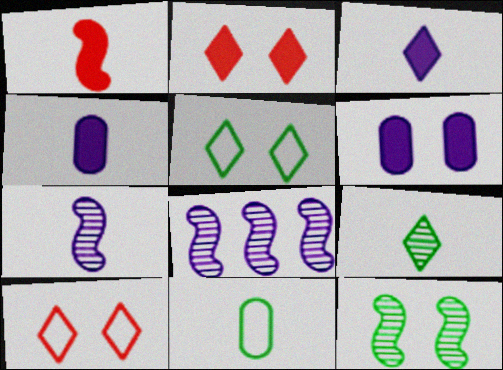[[2, 8, 11], 
[6, 10, 12]]